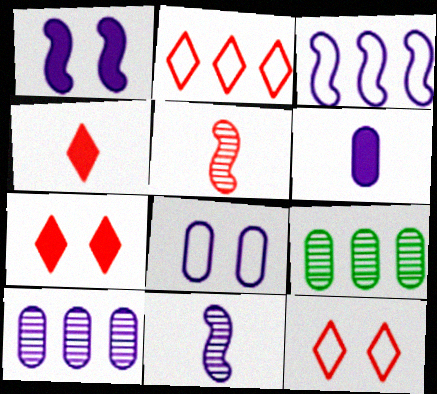[[1, 3, 11], 
[6, 8, 10]]